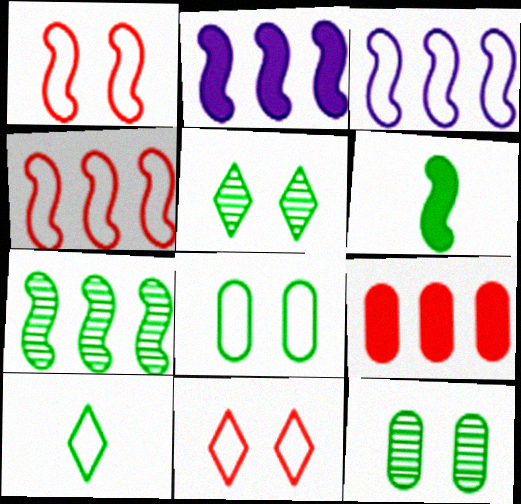[[2, 4, 7]]